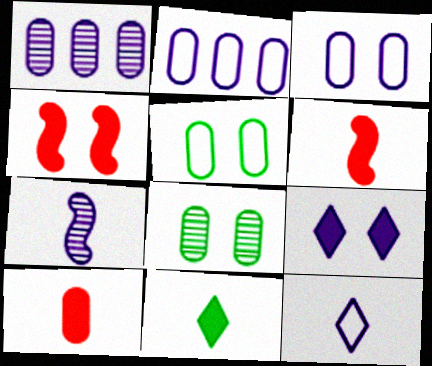[[1, 5, 10], 
[2, 7, 9], 
[2, 8, 10]]